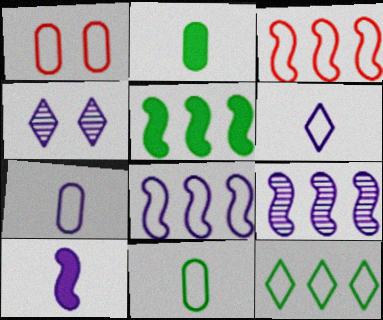[[2, 3, 4], 
[3, 5, 9]]